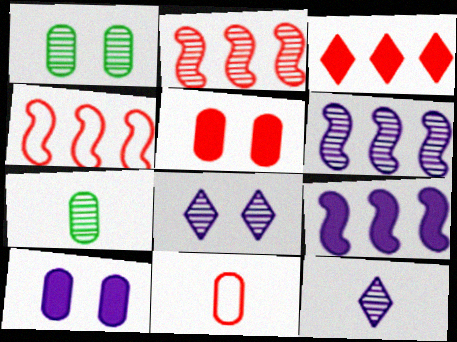[[1, 2, 12], 
[2, 7, 8]]